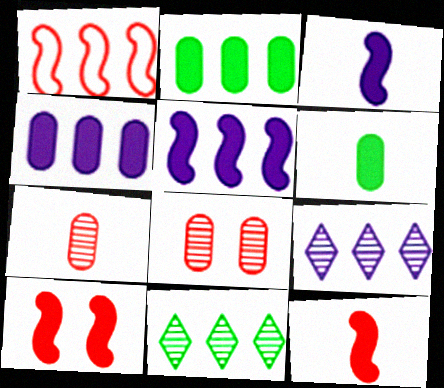[[1, 2, 9], 
[1, 4, 11]]